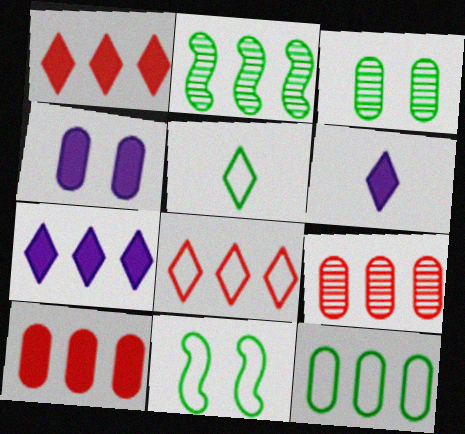[[5, 11, 12], 
[6, 9, 11]]